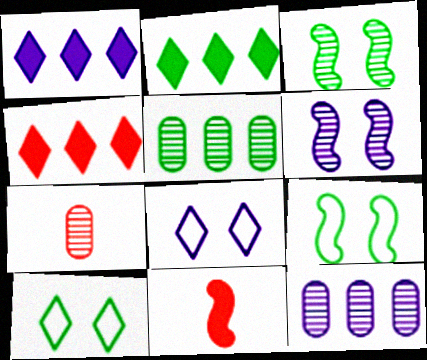[[1, 2, 4], 
[1, 7, 9], 
[5, 8, 11], 
[10, 11, 12]]